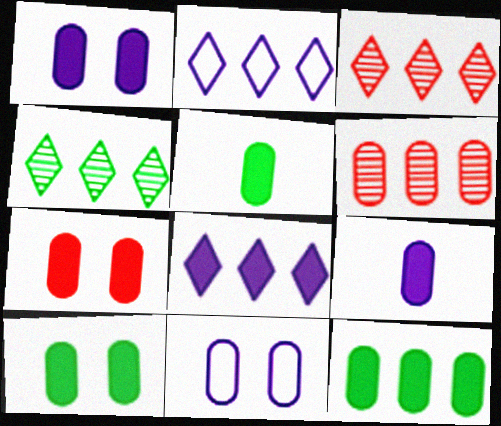[[1, 7, 10], 
[5, 6, 11], 
[5, 10, 12], 
[7, 9, 12]]